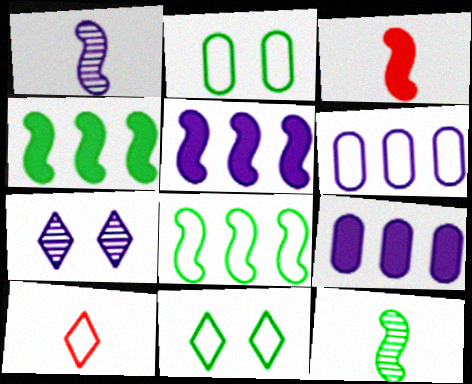[]